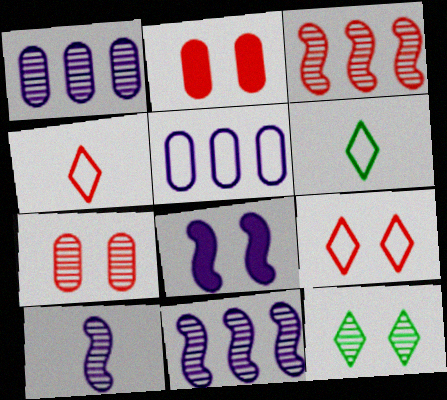[[2, 3, 4], 
[2, 6, 11]]